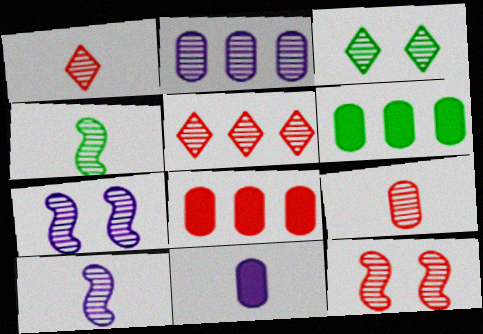[[5, 9, 12]]